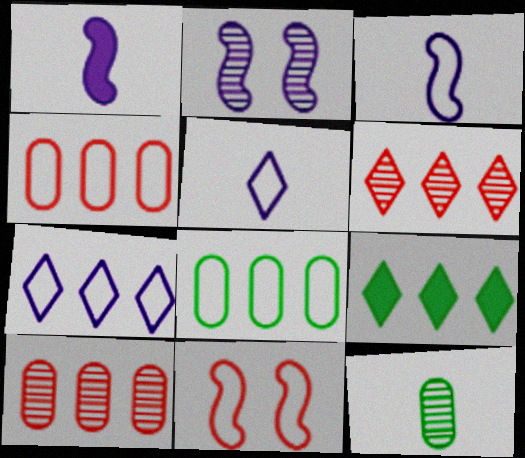[[2, 6, 12], 
[5, 8, 11], 
[6, 7, 9]]